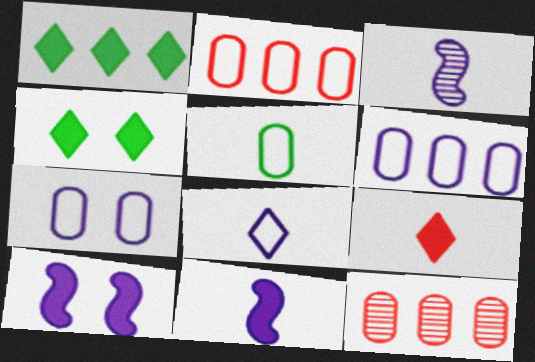[[2, 3, 4], 
[2, 5, 7], 
[3, 5, 9]]